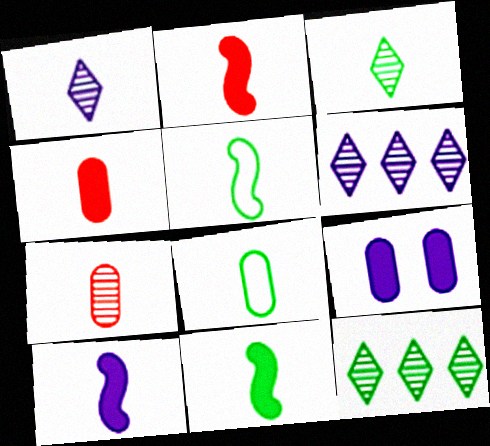[[1, 2, 8], 
[1, 4, 5], 
[2, 10, 11], 
[3, 8, 11]]